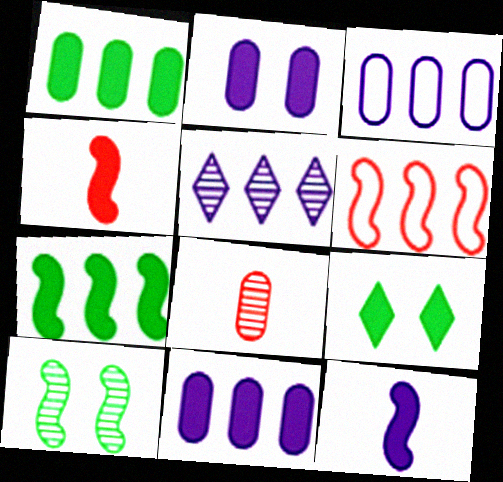[[1, 5, 6], 
[4, 9, 11], 
[5, 8, 10], 
[6, 10, 12]]